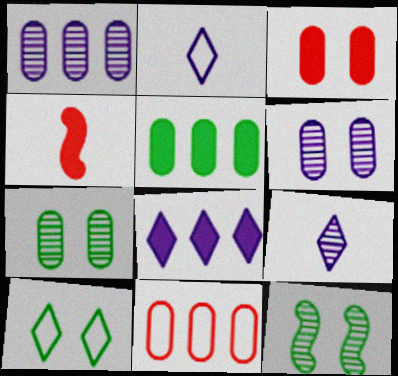[[1, 4, 10], 
[1, 5, 11]]